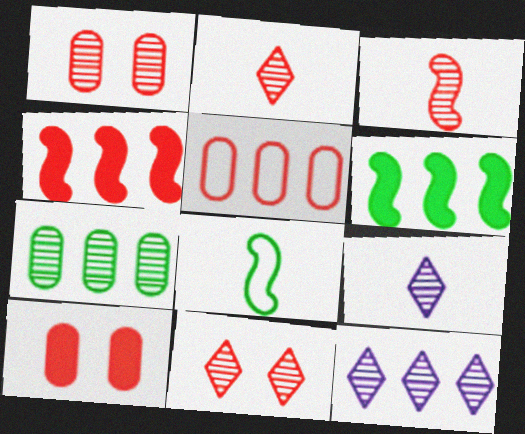[[5, 6, 12], 
[8, 10, 12]]